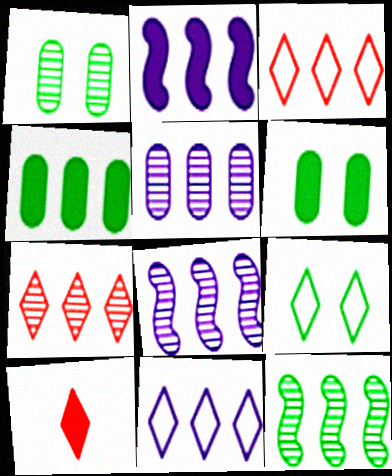[[2, 5, 11], 
[2, 6, 10], 
[3, 4, 8], 
[5, 7, 12]]